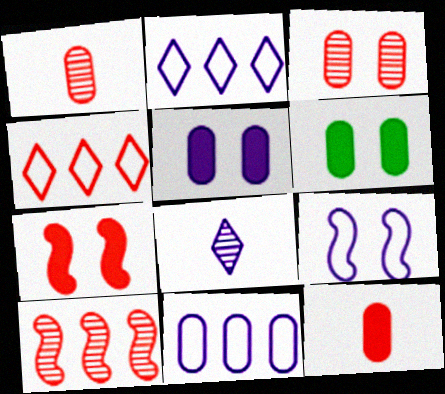[[1, 4, 7], 
[1, 6, 11]]